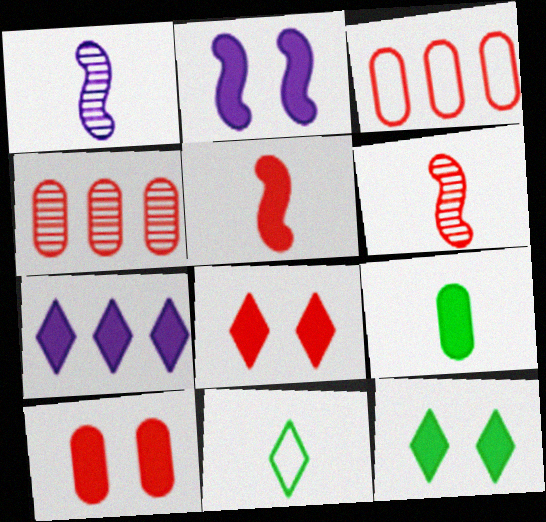[[1, 3, 12], 
[2, 4, 11], 
[2, 10, 12], 
[3, 6, 8]]